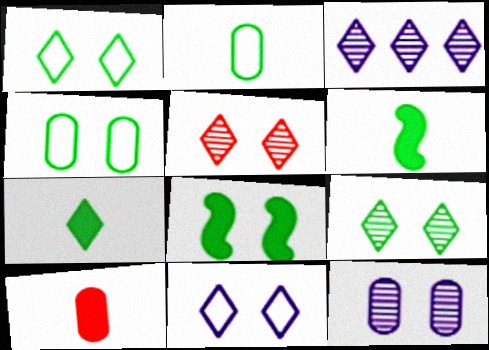[[4, 8, 9]]